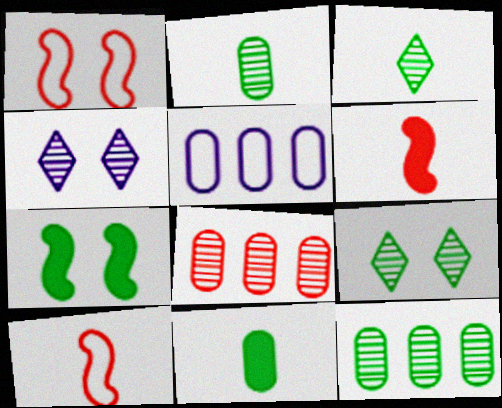[[5, 6, 9]]